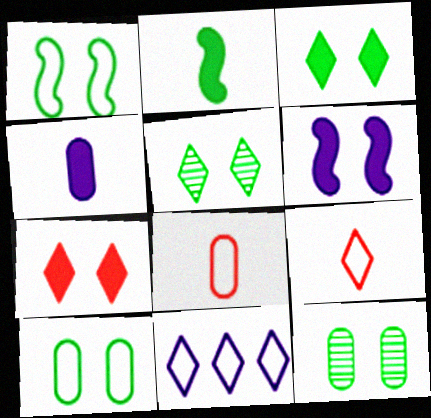[[1, 3, 12], 
[1, 8, 11]]